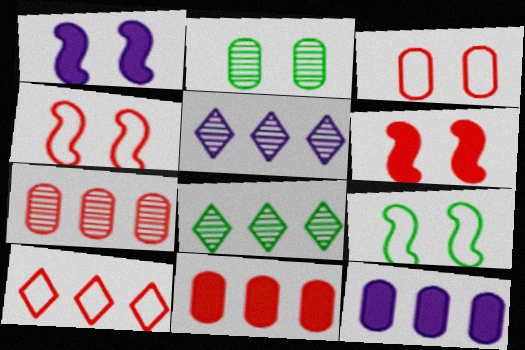[]